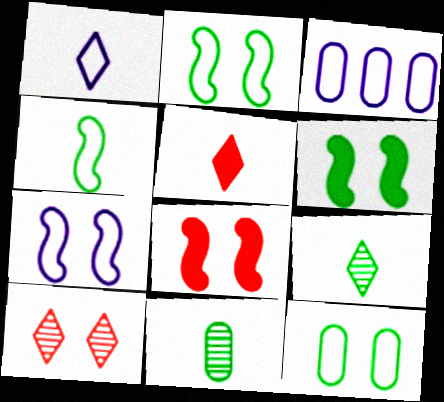[[1, 3, 7], 
[1, 5, 9], 
[3, 8, 9]]